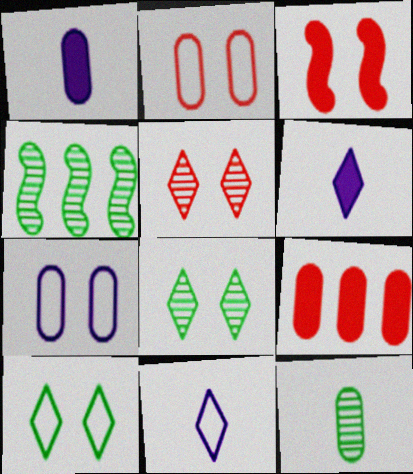[[2, 3, 5], 
[2, 4, 6], 
[3, 7, 8], 
[4, 8, 12], 
[7, 9, 12]]